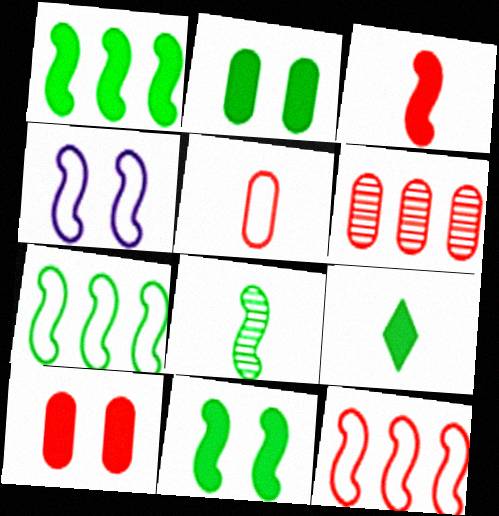[[1, 2, 9], 
[4, 6, 9], 
[5, 6, 10], 
[7, 8, 11]]